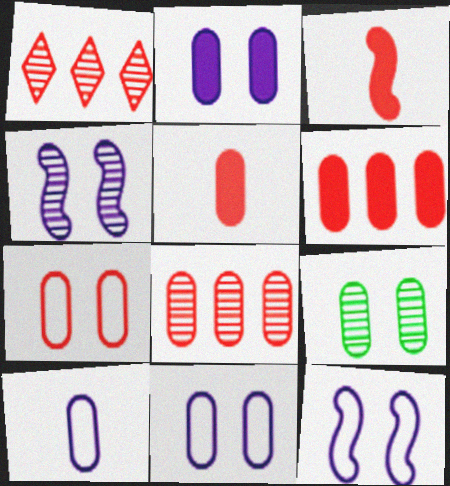[[1, 3, 7], 
[2, 7, 9], 
[5, 7, 8], 
[6, 9, 10]]